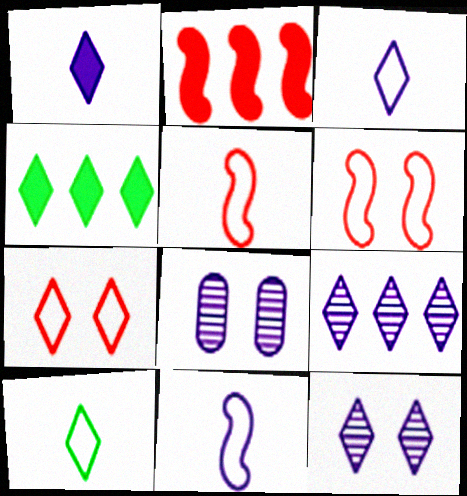[[2, 8, 10], 
[4, 5, 8]]